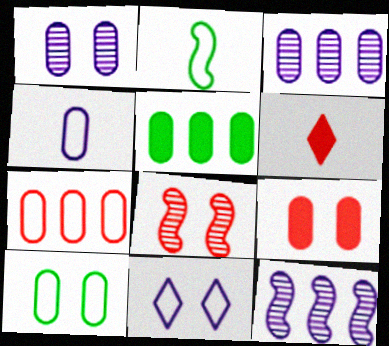[[1, 9, 10], 
[2, 7, 11], 
[3, 5, 7], 
[4, 7, 10], 
[6, 7, 8], 
[6, 10, 12]]